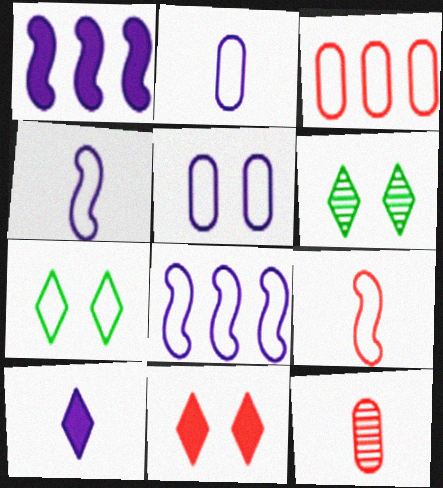[[1, 7, 12], 
[3, 4, 7]]